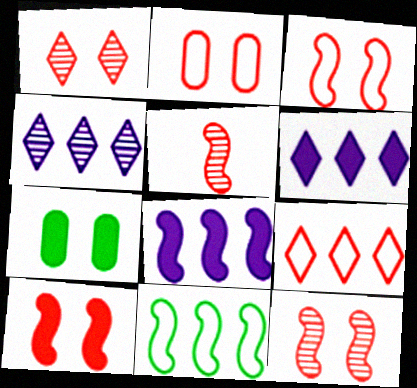[[1, 2, 10], 
[3, 10, 12]]